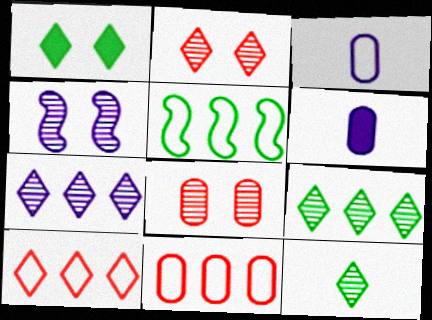[[2, 5, 6], 
[2, 7, 12]]